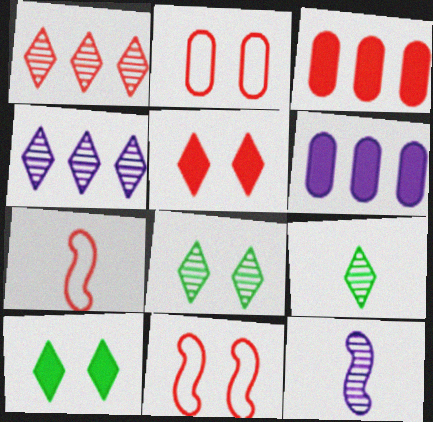[[6, 7, 8], 
[6, 9, 11]]